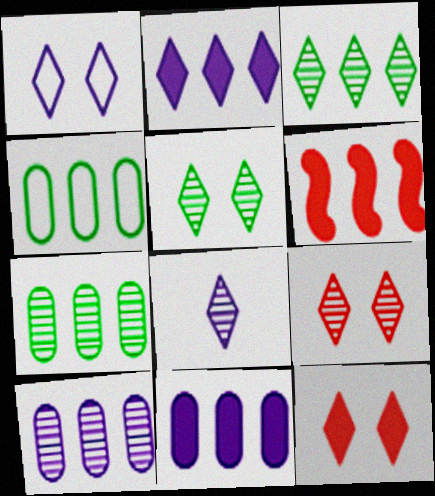[[1, 2, 8], 
[1, 5, 12], 
[3, 8, 9]]